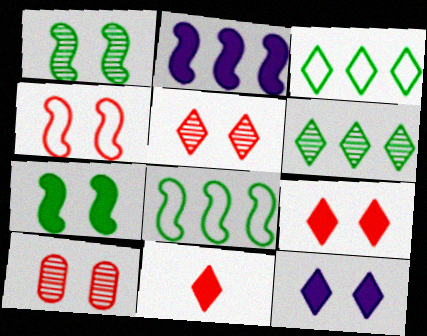[[4, 9, 10]]